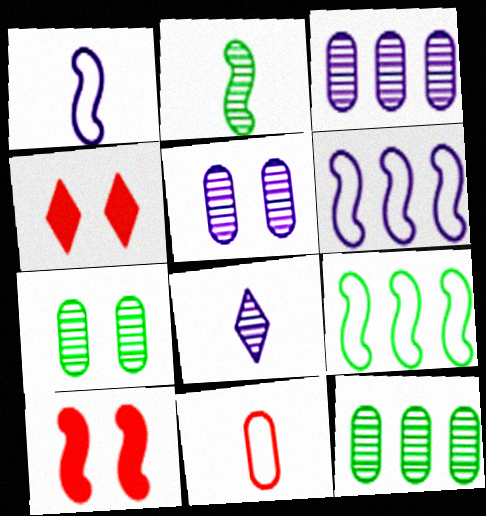[[1, 4, 12], 
[2, 6, 10]]